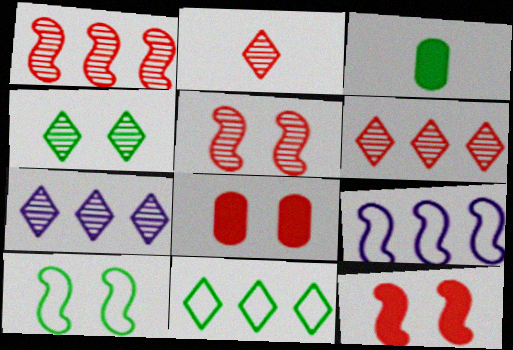[[2, 4, 7]]